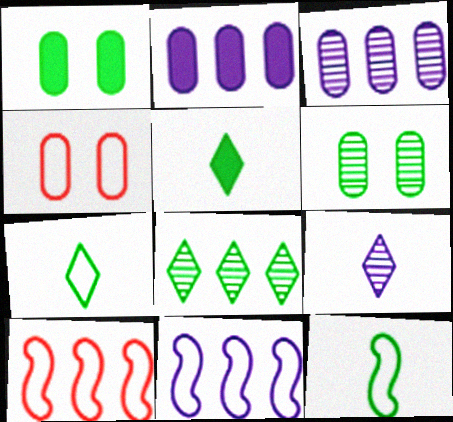[[1, 8, 12], 
[1, 9, 10], 
[2, 8, 10], 
[4, 7, 11]]